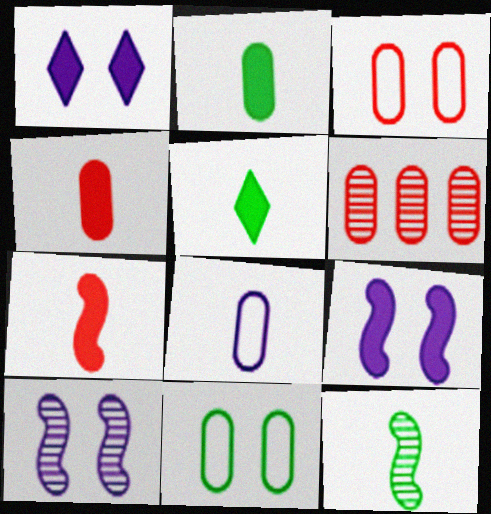[[3, 4, 6]]